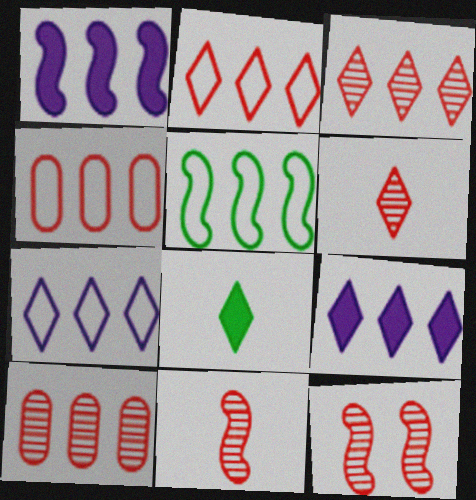[[4, 5, 7], 
[5, 9, 10], 
[6, 10, 12]]